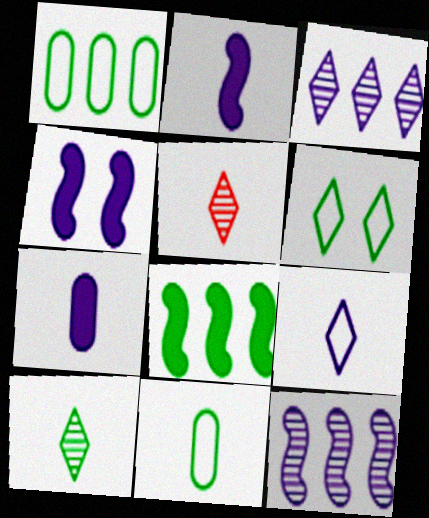[[1, 4, 5], 
[2, 5, 11]]